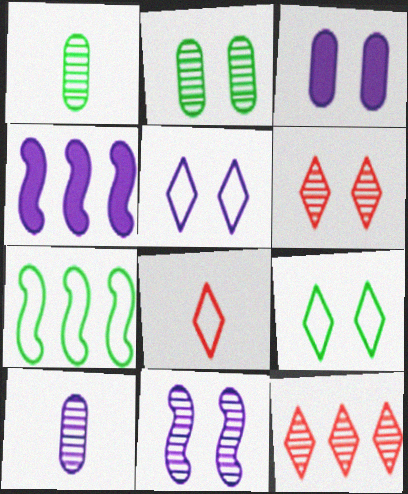[[1, 11, 12], 
[2, 4, 8], 
[2, 6, 11], 
[3, 5, 11], 
[4, 5, 10]]